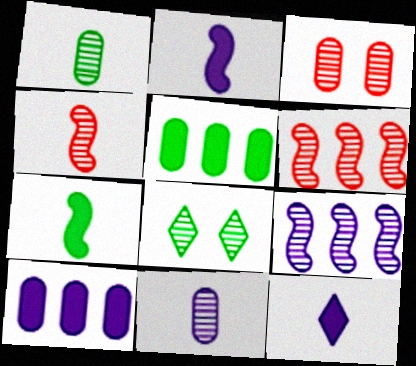[[6, 8, 11]]